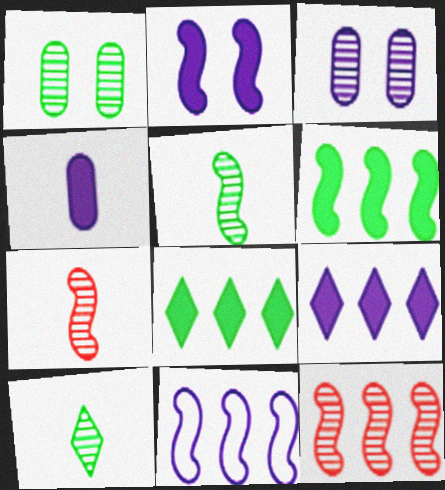[[2, 4, 9], 
[3, 10, 12], 
[6, 11, 12]]